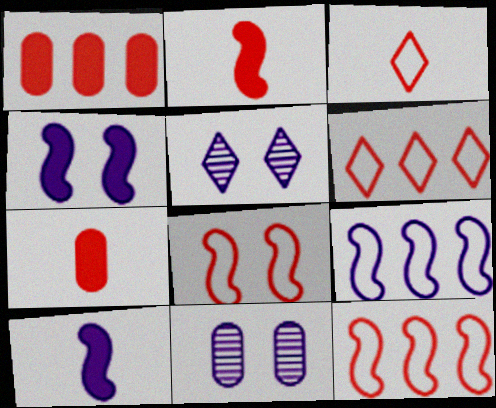[]